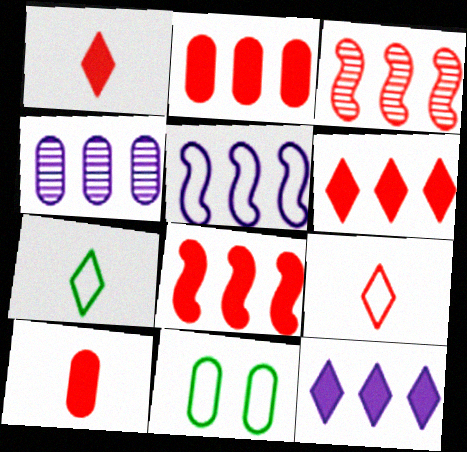[[2, 6, 8], 
[4, 5, 12], 
[4, 10, 11], 
[5, 9, 11]]